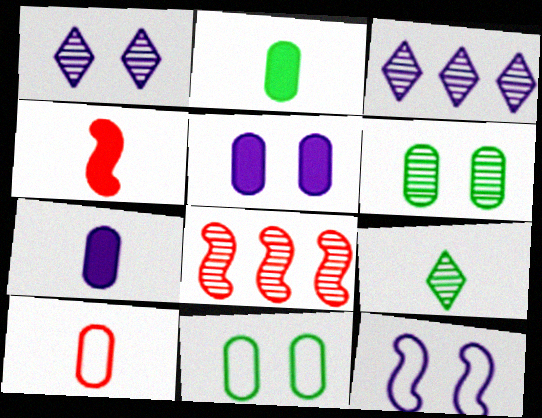[[1, 5, 12], 
[3, 4, 11], 
[3, 7, 12]]